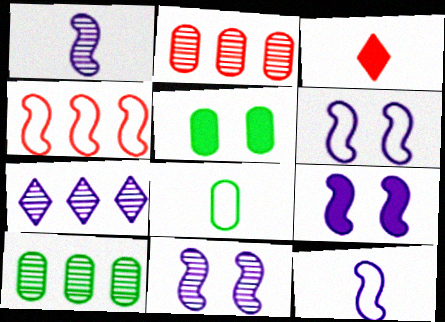[[1, 3, 8], 
[3, 6, 10], 
[5, 8, 10], 
[6, 9, 11]]